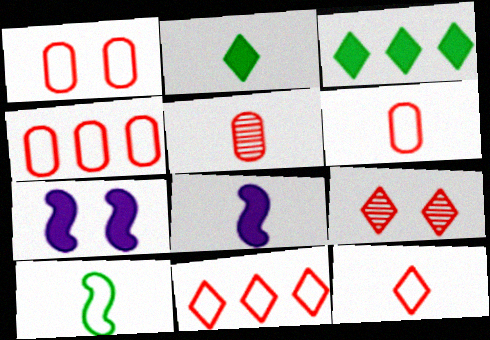[[1, 4, 6]]